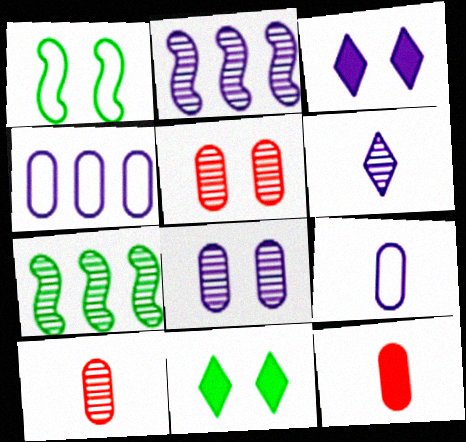[[1, 3, 5], 
[2, 3, 9], 
[2, 6, 8], 
[5, 6, 7]]